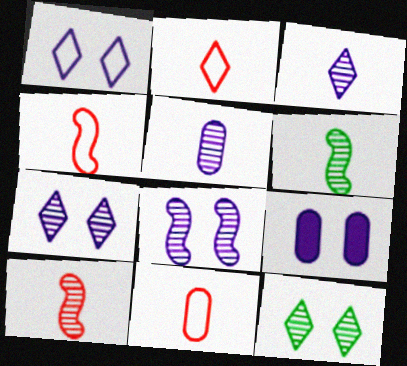[[1, 8, 9], 
[2, 4, 11]]